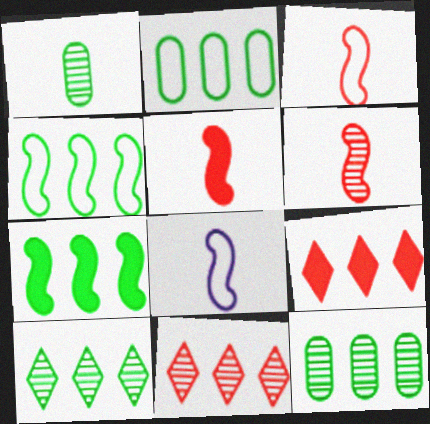[[2, 7, 10], 
[3, 5, 6]]